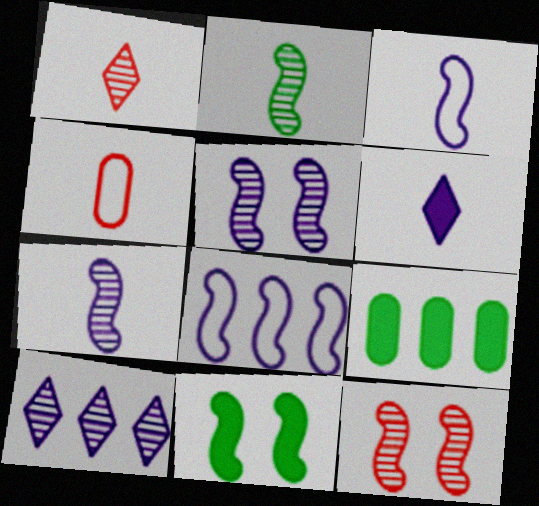[[2, 4, 6], 
[4, 10, 11]]